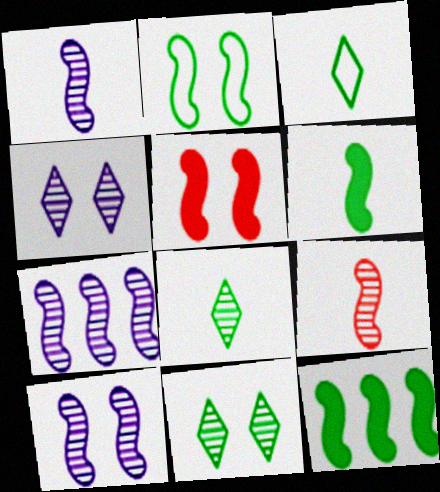[[1, 7, 10], 
[2, 5, 10]]